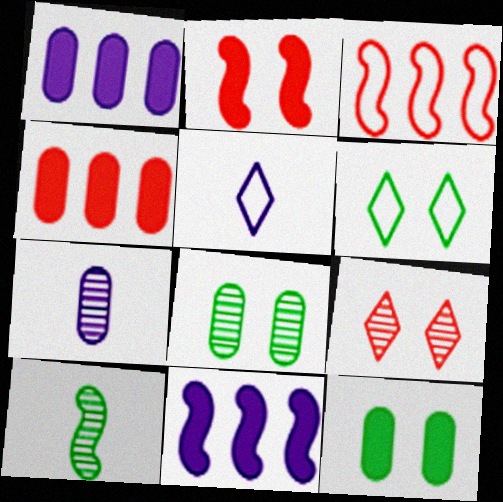[]